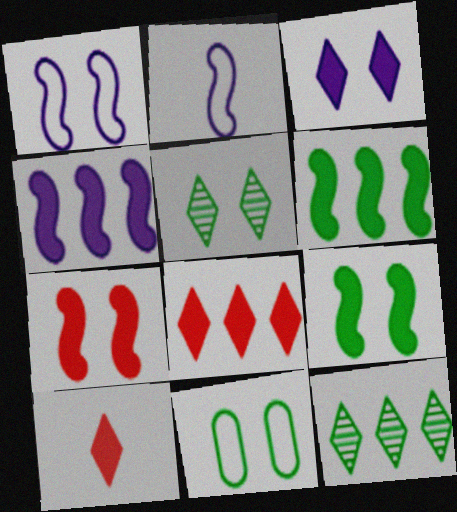[[5, 9, 11]]